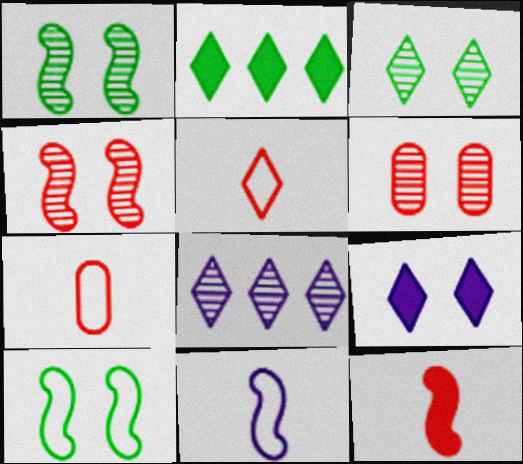[[2, 6, 11], 
[6, 9, 10]]